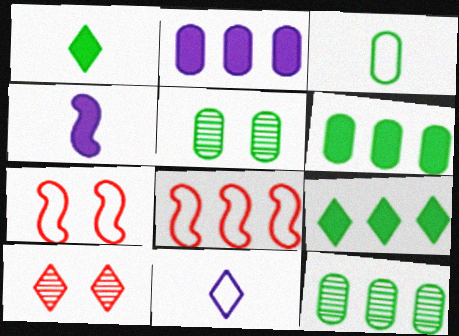[[3, 5, 6], 
[9, 10, 11]]